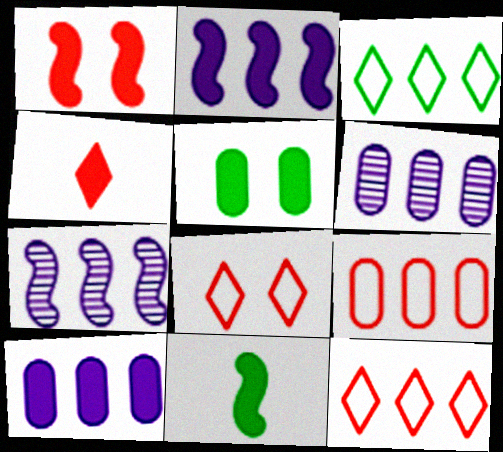[[1, 2, 11], 
[2, 4, 5], 
[6, 8, 11]]